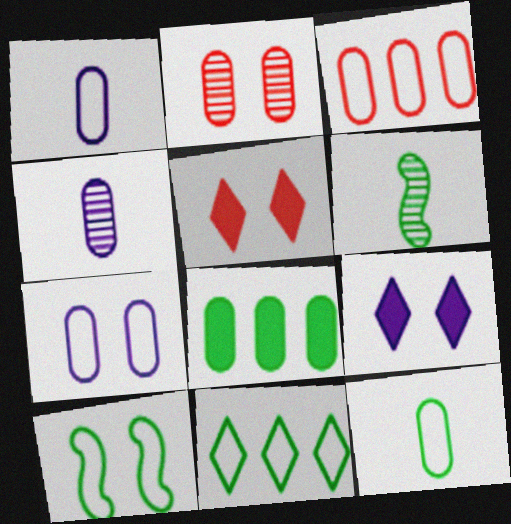[[1, 2, 8], 
[2, 9, 10], 
[3, 6, 9], 
[3, 7, 12], 
[10, 11, 12]]